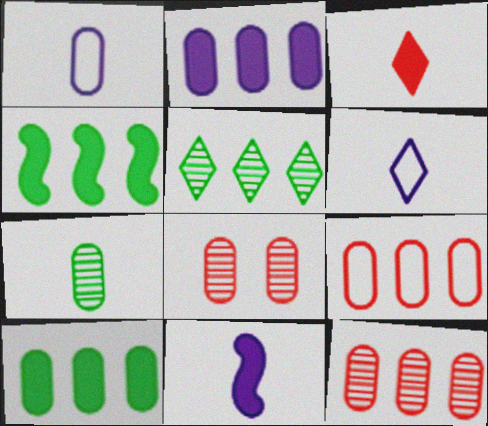[[1, 8, 10], 
[4, 6, 8]]